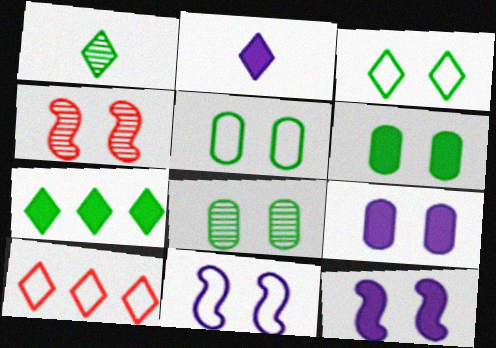[[1, 3, 7], 
[3, 4, 9], 
[5, 6, 8]]